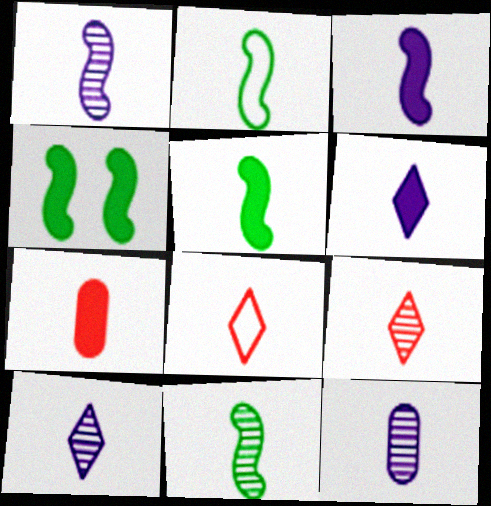[[1, 10, 12], 
[2, 5, 11], 
[2, 7, 10], 
[5, 6, 7], 
[5, 8, 12], 
[9, 11, 12]]